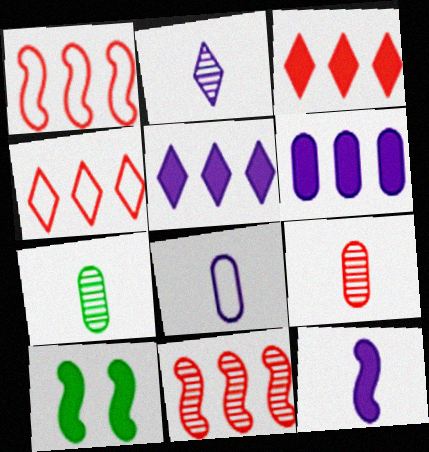[[2, 8, 12]]